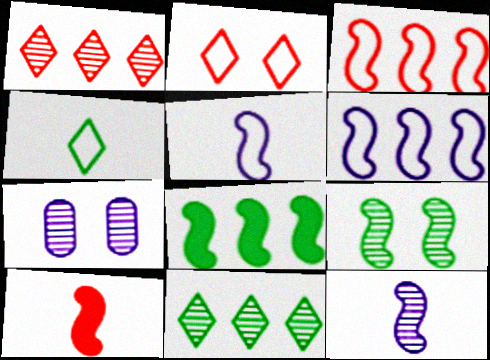[[6, 9, 10]]